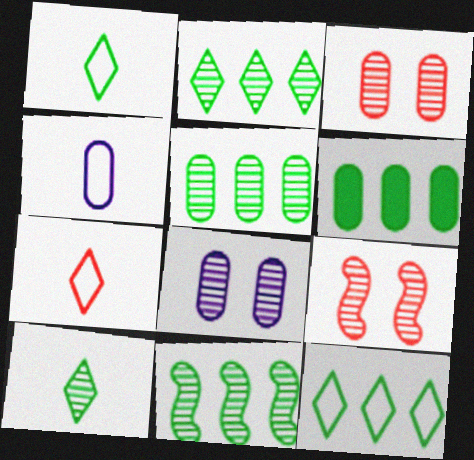[[2, 5, 11], 
[3, 4, 6], 
[6, 11, 12]]